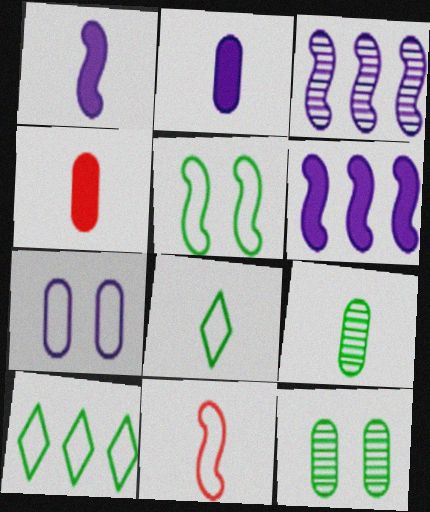[[7, 10, 11]]